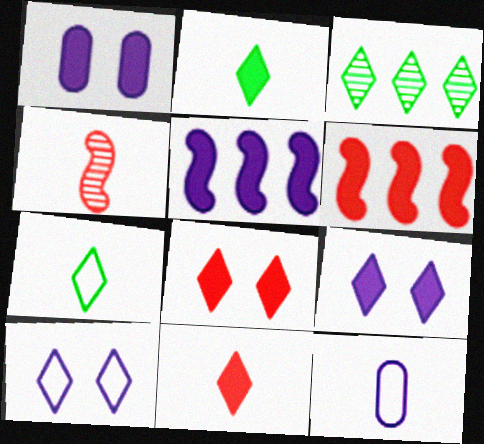[[1, 2, 6], 
[2, 4, 12], 
[3, 10, 11]]